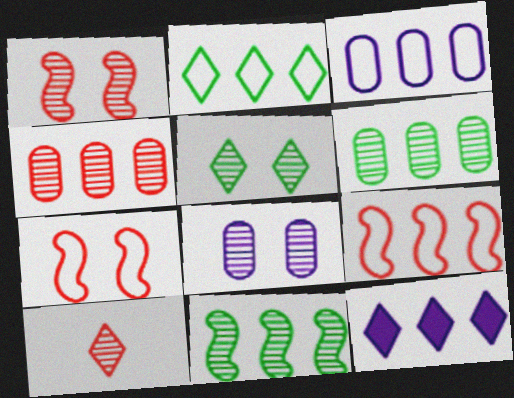[[1, 4, 10], 
[1, 5, 8], 
[2, 3, 9], 
[6, 9, 12], 
[8, 10, 11]]